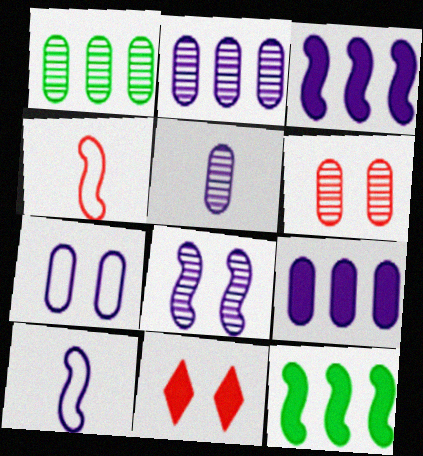[[1, 5, 6], 
[1, 10, 11], 
[3, 8, 10], 
[4, 8, 12], 
[5, 7, 9]]